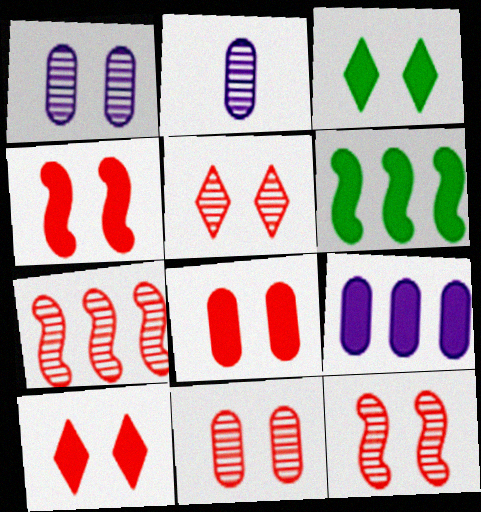[[4, 8, 10], 
[5, 11, 12]]